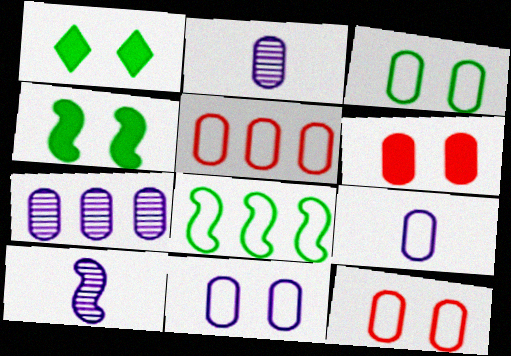[[1, 5, 10], 
[3, 5, 9], 
[3, 11, 12]]